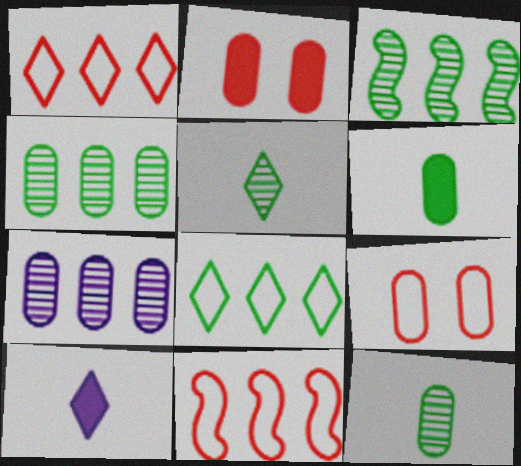[[3, 9, 10], 
[6, 7, 9]]